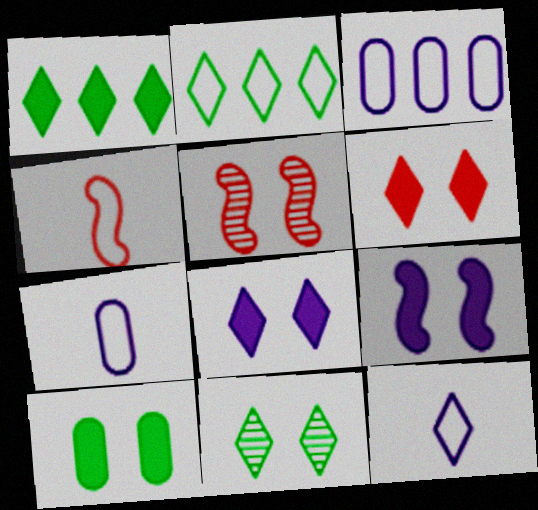[[1, 5, 7], 
[6, 9, 10]]